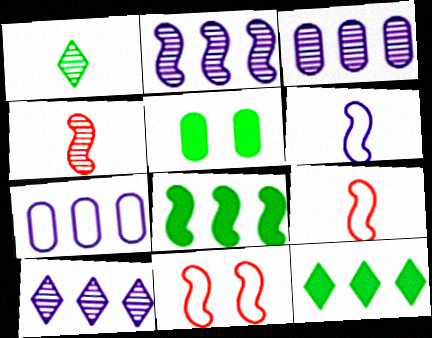[[2, 3, 10], 
[5, 9, 10]]